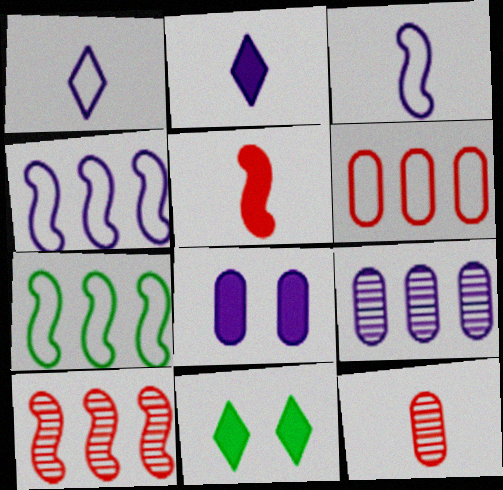[[4, 11, 12]]